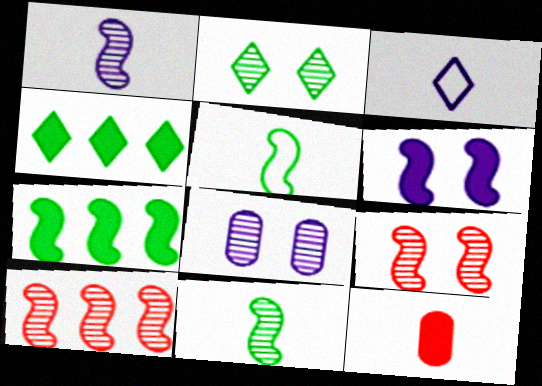[[2, 8, 9], 
[3, 11, 12], 
[4, 6, 12], 
[5, 6, 10]]